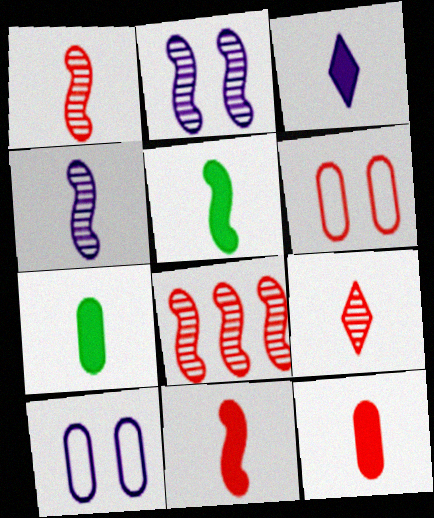[[3, 5, 12], 
[3, 7, 11]]